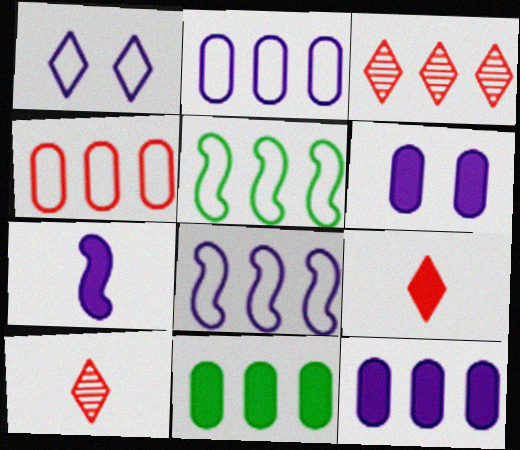[[3, 5, 12], 
[3, 8, 11], 
[5, 6, 10]]